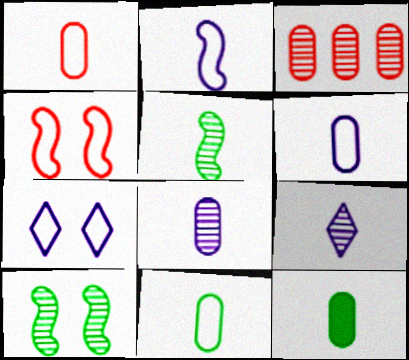[[1, 6, 11], 
[1, 8, 12], 
[3, 9, 10]]